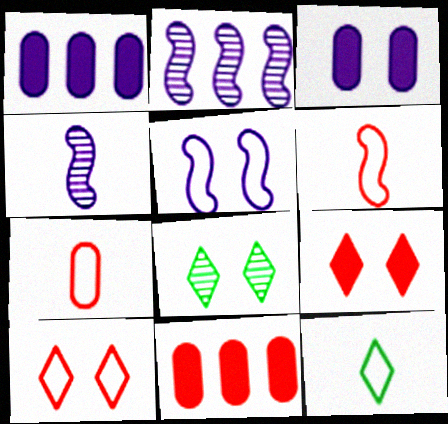[[1, 6, 8]]